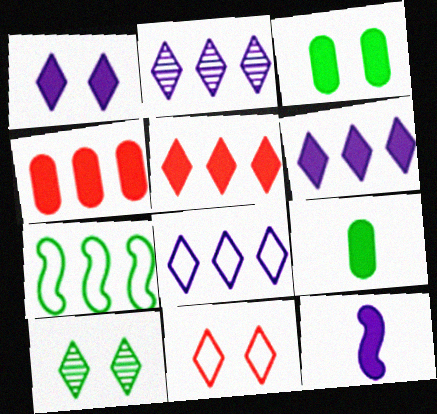[[1, 10, 11], 
[2, 4, 7], 
[2, 6, 8], 
[3, 5, 12], 
[7, 9, 10]]